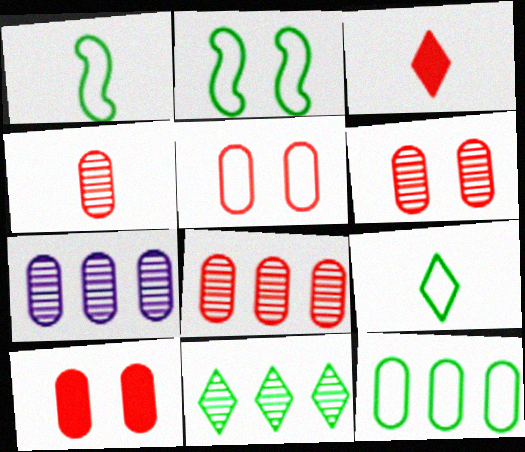[[2, 3, 7], 
[2, 9, 12], 
[4, 6, 8], 
[5, 6, 10]]